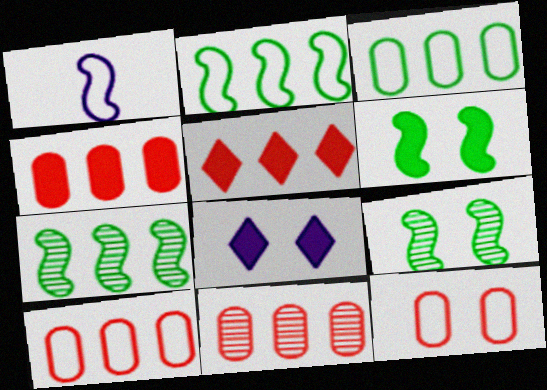[[4, 10, 11], 
[8, 9, 12]]